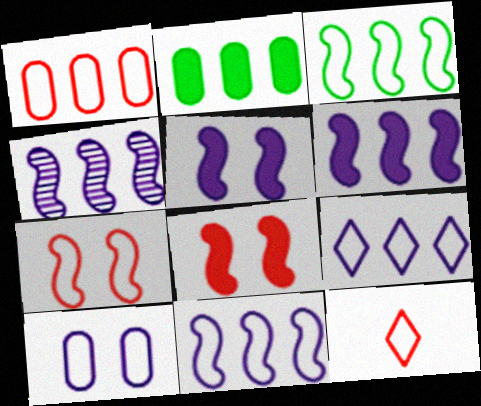[[1, 3, 9], 
[1, 7, 12], 
[3, 10, 12], 
[4, 6, 11]]